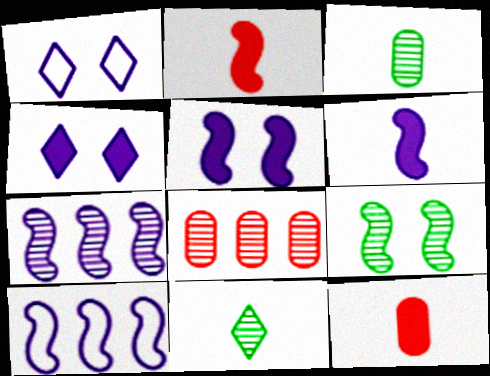[[2, 9, 10]]